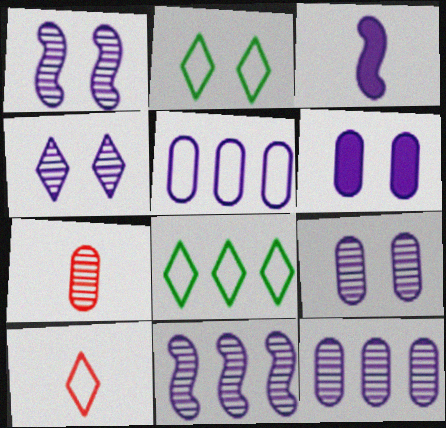[[1, 4, 9], 
[3, 4, 5]]